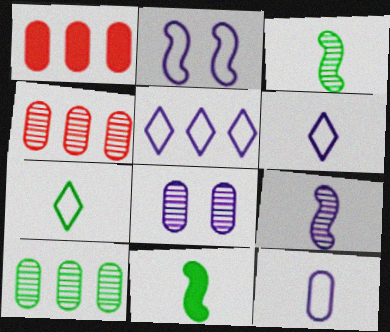[[2, 5, 12]]